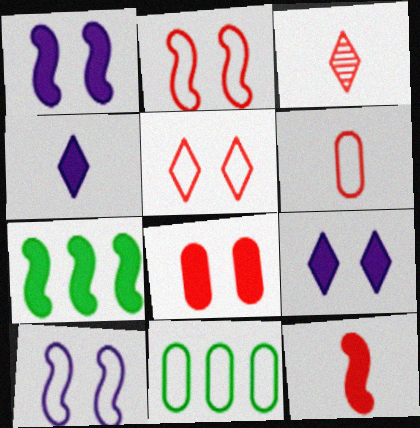[[1, 3, 11], 
[1, 7, 12], 
[3, 6, 12], 
[4, 7, 8]]